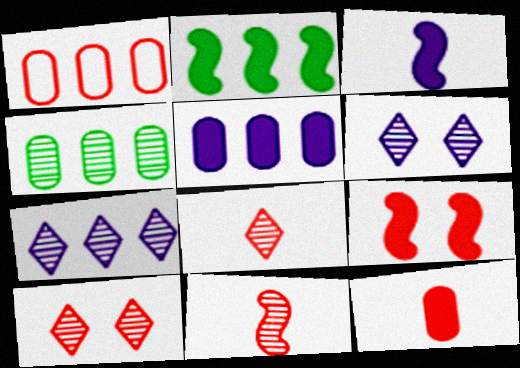[[1, 2, 7], 
[1, 4, 5], 
[1, 8, 9], 
[2, 3, 9], 
[4, 6, 11]]